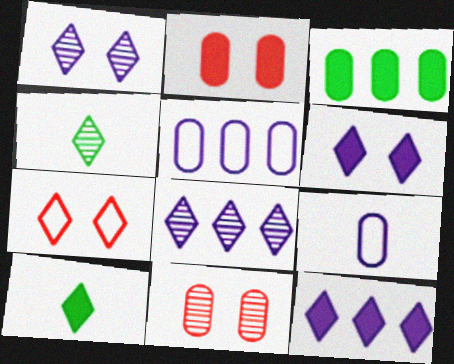[[3, 9, 11], 
[4, 7, 12], 
[7, 8, 10]]